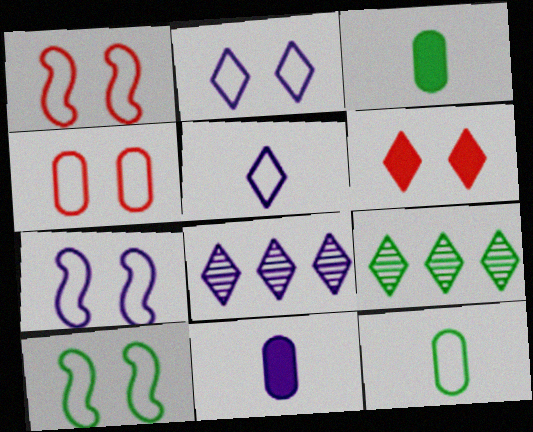[[1, 3, 8], 
[1, 7, 10], 
[1, 9, 11], 
[2, 4, 10], 
[3, 9, 10], 
[5, 6, 9], 
[7, 8, 11]]